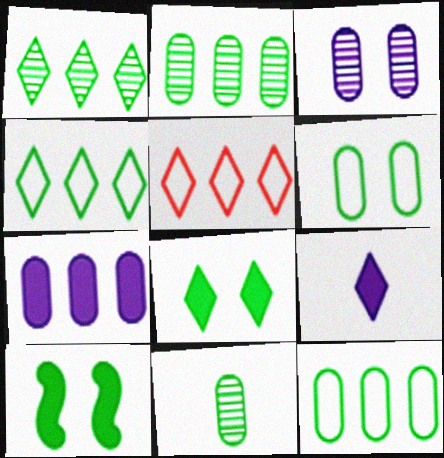[[4, 10, 11]]